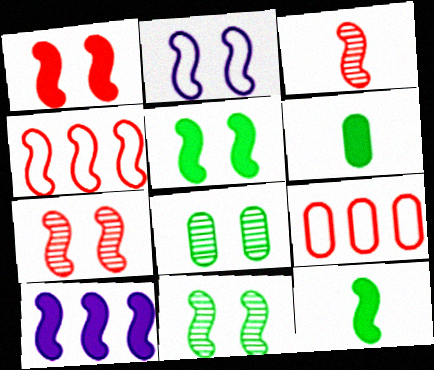[[1, 2, 11], 
[1, 3, 4], 
[1, 10, 12], 
[2, 5, 7]]